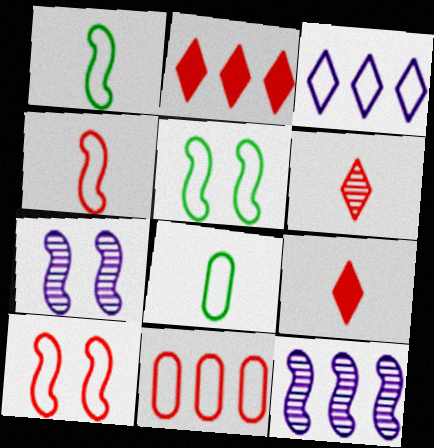[[2, 7, 8], 
[3, 8, 10]]